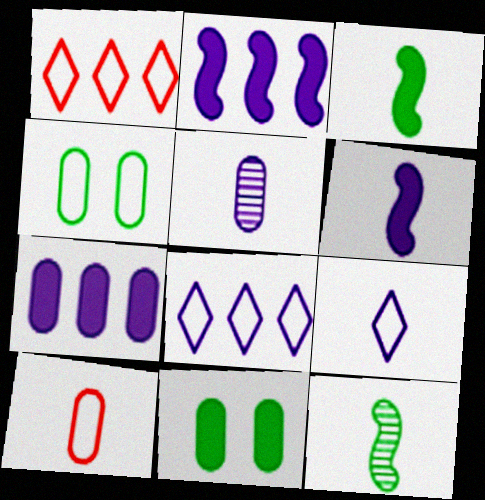[[5, 6, 9]]